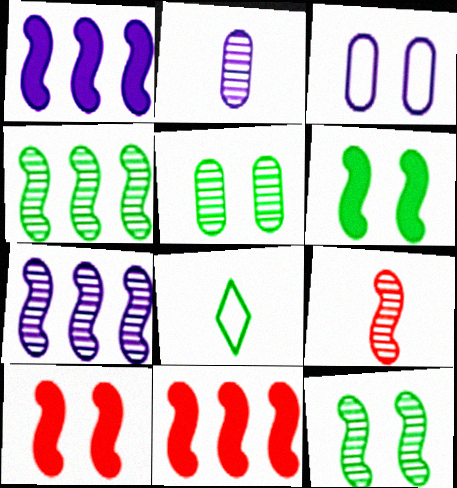[[7, 9, 12]]